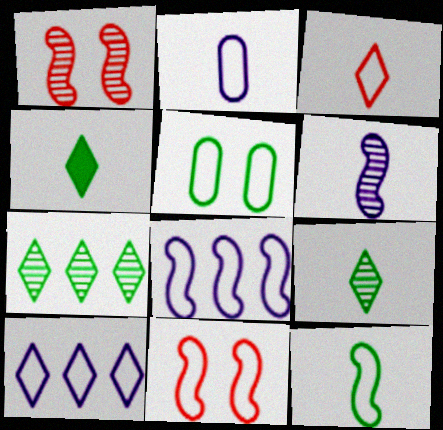[[2, 3, 12], 
[3, 5, 8], 
[8, 11, 12]]